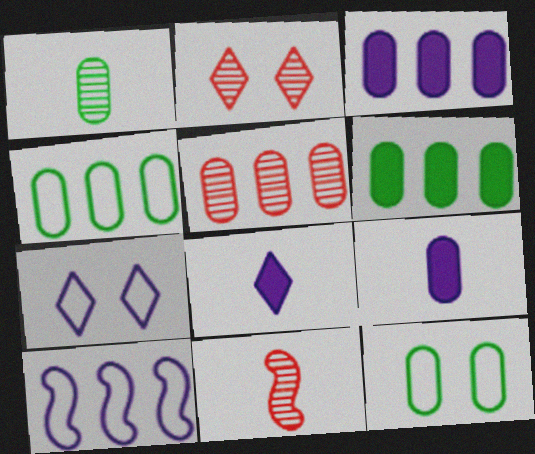[[1, 6, 12], 
[2, 5, 11], 
[3, 4, 5], 
[5, 9, 12], 
[6, 7, 11]]